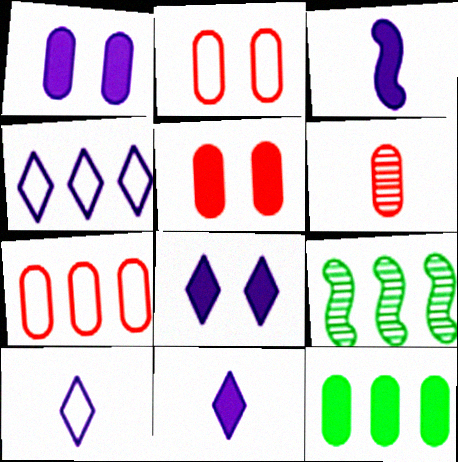[[2, 9, 11], 
[5, 6, 7], 
[5, 9, 10]]